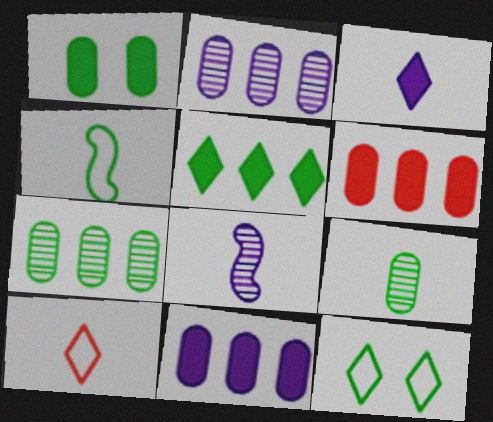[[6, 8, 12]]